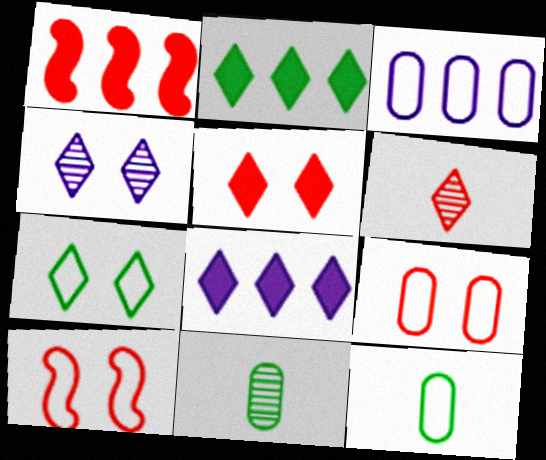[[1, 4, 12], 
[1, 6, 9], 
[3, 9, 12], 
[4, 5, 7], 
[6, 7, 8], 
[8, 10, 11]]